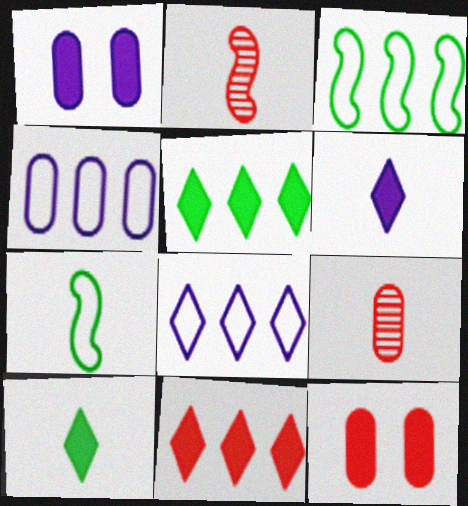[[6, 7, 9]]